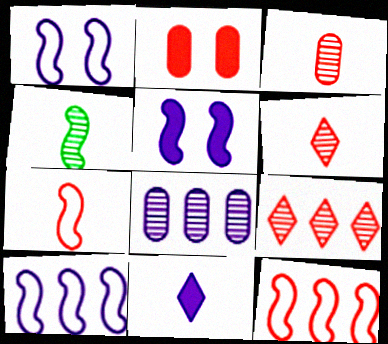[[1, 8, 11], 
[2, 6, 12], 
[2, 7, 9], 
[4, 5, 12]]